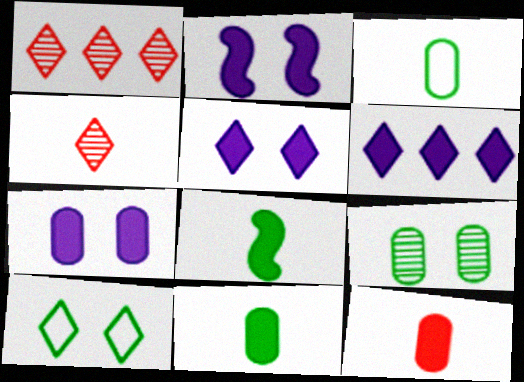[[1, 2, 3], 
[2, 5, 7], 
[4, 6, 10]]